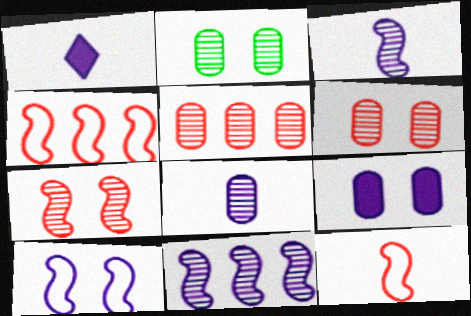[[1, 2, 4], 
[2, 5, 8]]